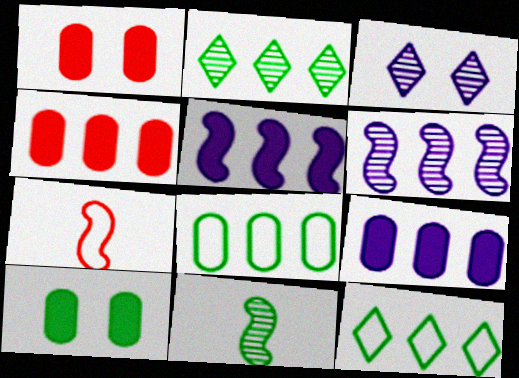[[4, 6, 12], 
[10, 11, 12]]